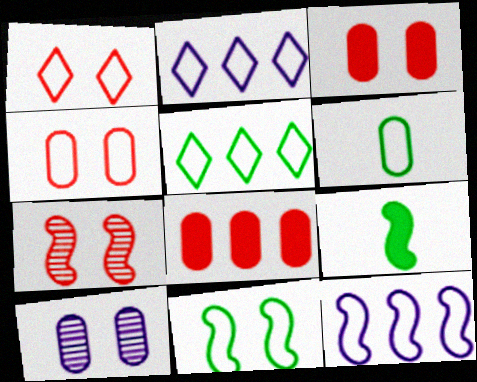[[1, 3, 7], 
[1, 6, 12], 
[5, 6, 11], 
[6, 8, 10], 
[7, 9, 12]]